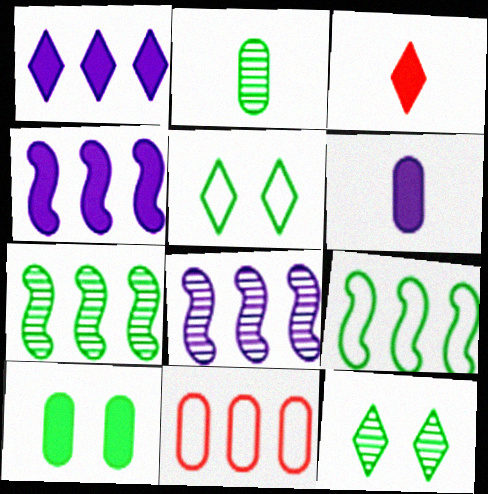[[1, 7, 11], 
[2, 7, 12], 
[3, 4, 10]]